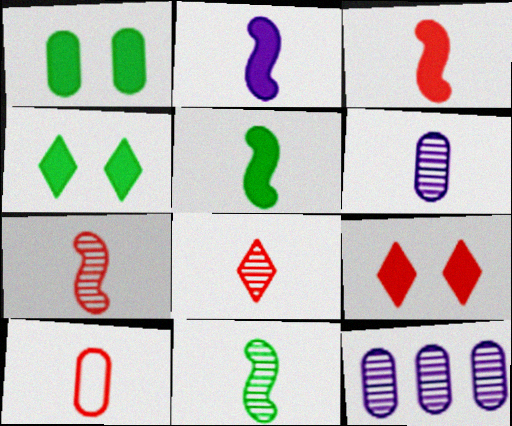[[1, 10, 12], 
[2, 3, 5], 
[3, 8, 10], 
[6, 8, 11]]